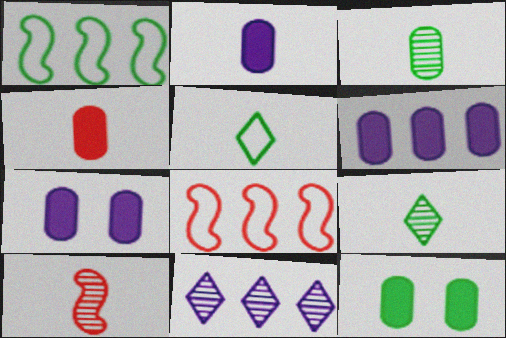[[1, 9, 12], 
[2, 5, 10], 
[2, 6, 7], 
[4, 6, 12], 
[7, 8, 9]]